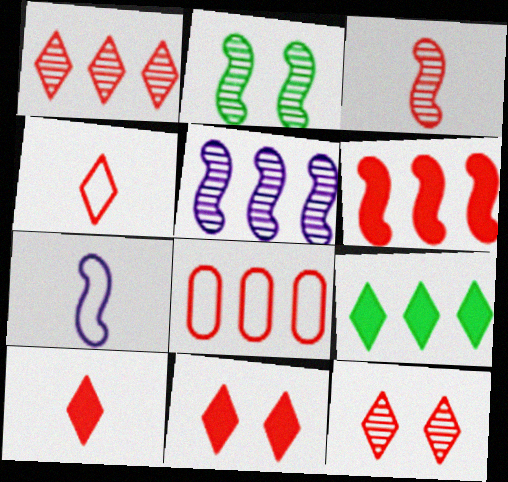[[1, 4, 11], 
[1, 6, 8], 
[2, 3, 5], 
[2, 6, 7], 
[3, 8, 11], 
[5, 8, 9]]